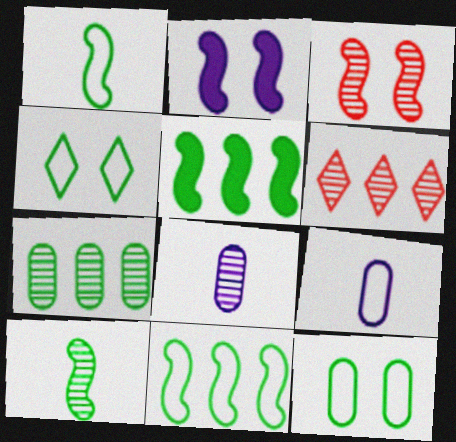[]